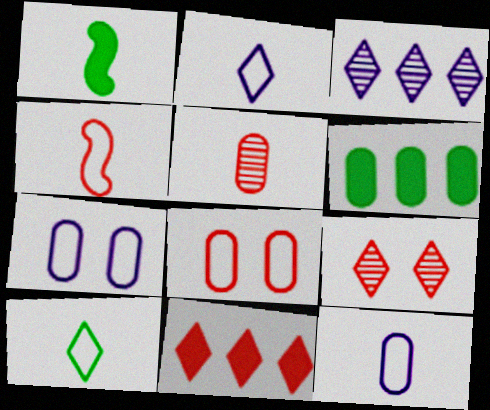[[1, 2, 5], 
[1, 3, 8], 
[4, 10, 12], 
[5, 6, 7]]